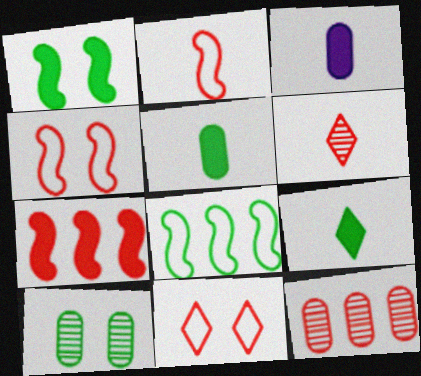[[8, 9, 10]]